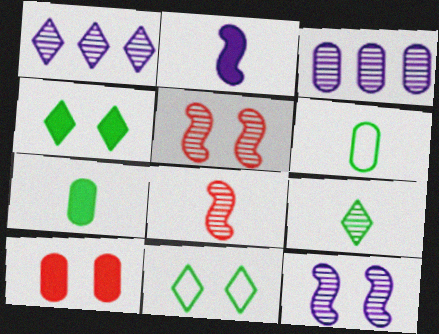[[3, 5, 9], 
[3, 6, 10], 
[10, 11, 12]]